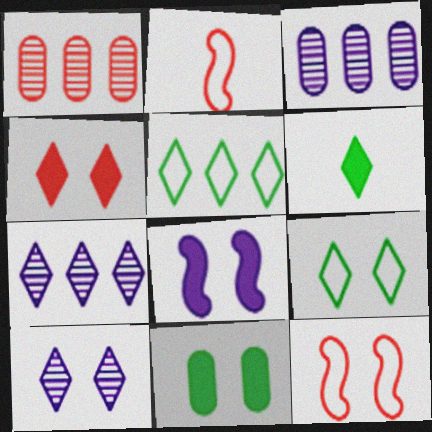[[1, 2, 4], 
[2, 7, 11], 
[3, 6, 12], 
[4, 8, 11], 
[4, 9, 10], 
[10, 11, 12]]